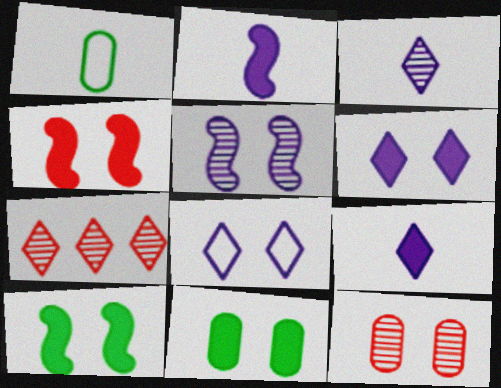[[4, 6, 11], 
[8, 10, 12]]